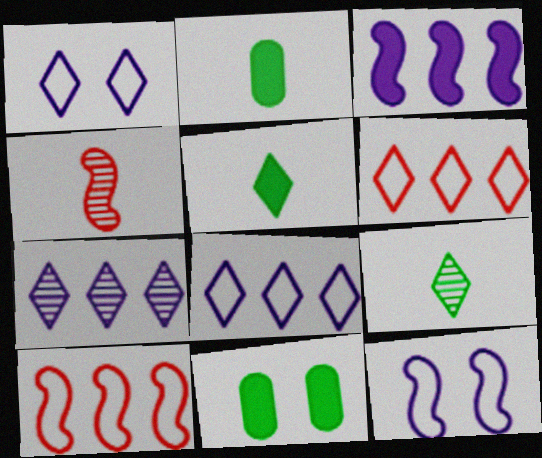[[4, 8, 11]]